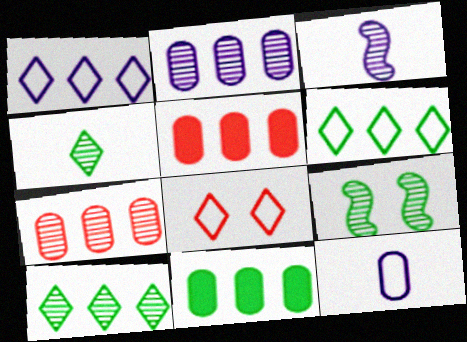[[3, 8, 11]]